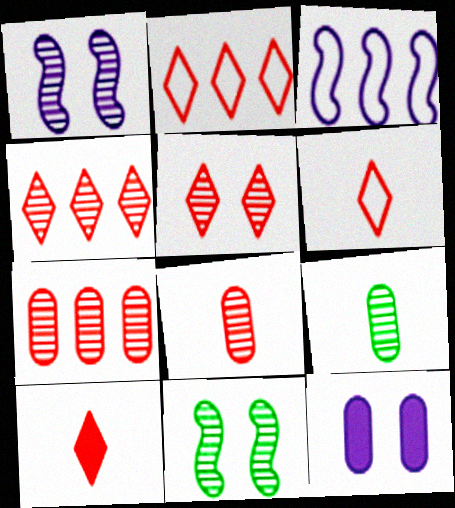[[1, 4, 9], 
[2, 5, 10]]